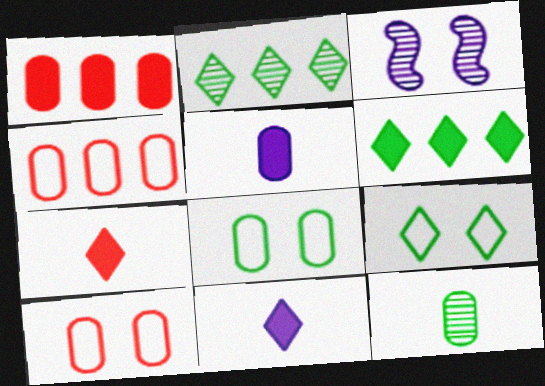[]